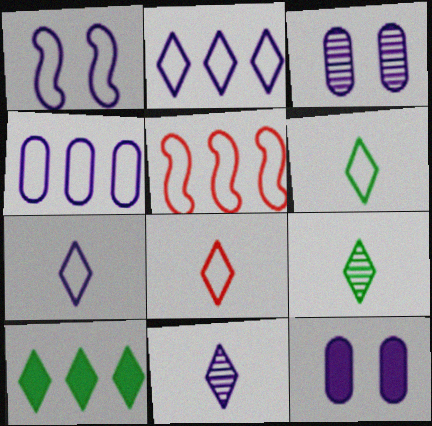[[1, 4, 7], 
[5, 9, 12], 
[6, 7, 8]]